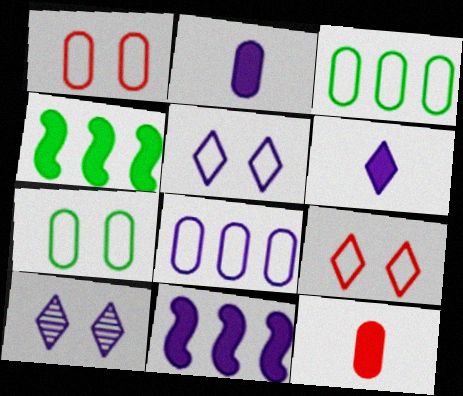[]